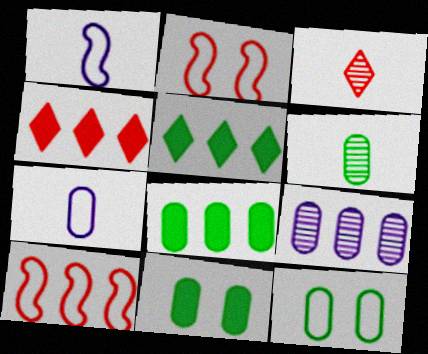[[5, 9, 10], 
[6, 8, 12]]